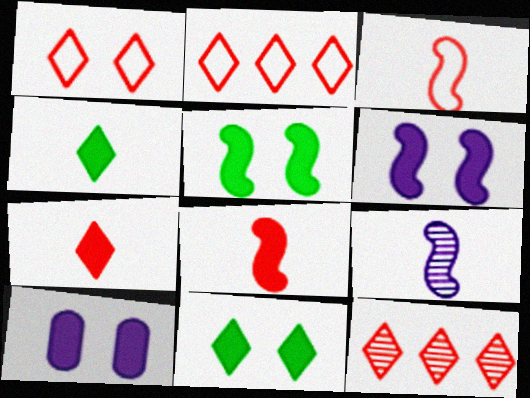[[1, 7, 12]]